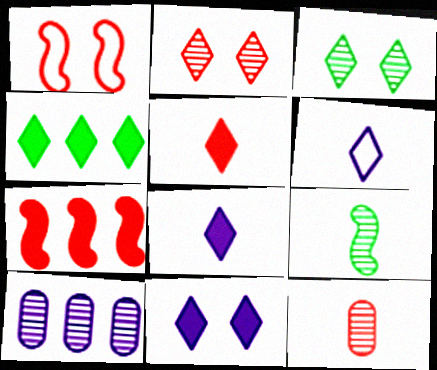[[2, 4, 6], 
[2, 9, 10], 
[4, 5, 11]]